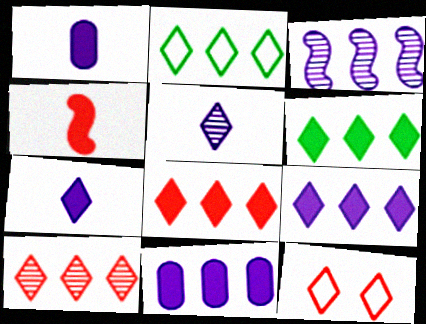[[2, 9, 10], 
[5, 6, 12], 
[6, 8, 9]]